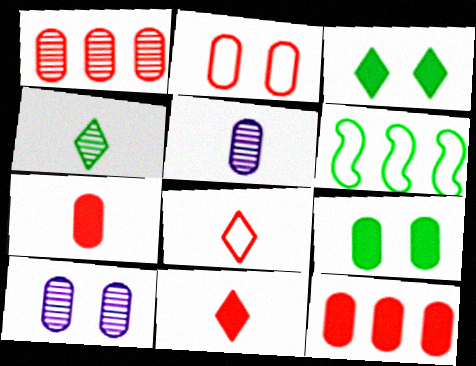[[1, 2, 7], 
[2, 9, 10], 
[4, 6, 9], 
[6, 10, 11]]